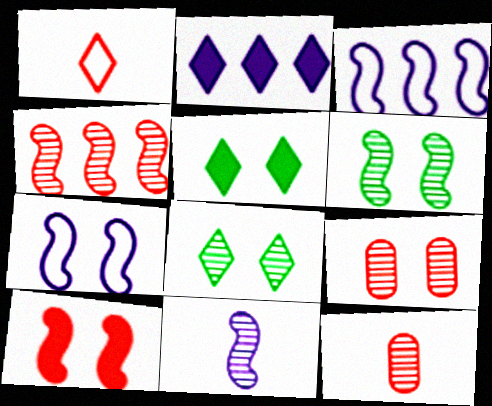[[1, 2, 8], 
[3, 5, 12], 
[4, 6, 11], 
[5, 7, 9], 
[6, 7, 10]]